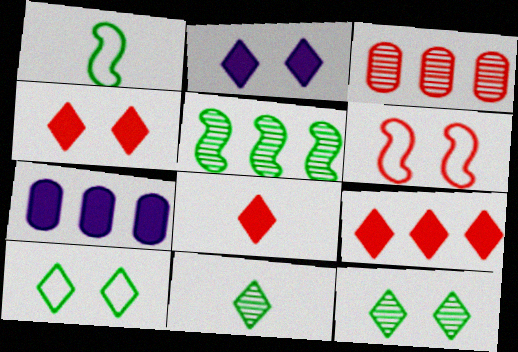[[1, 2, 3], 
[3, 6, 8], 
[4, 8, 9], 
[6, 7, 11]]